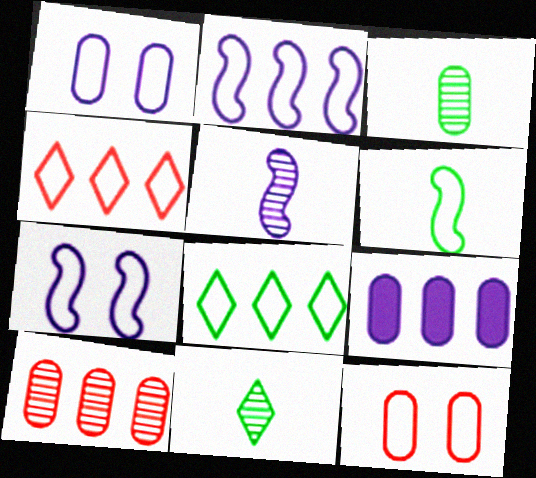[[1, 4, 6], 
[3, 9, 12]]